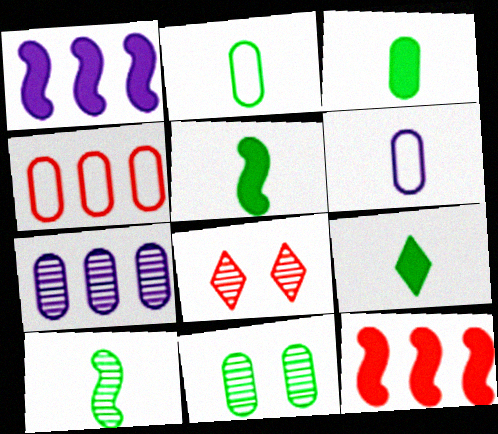[[1, 2, 8], 
[2, 9, 10], 
[3, 5, 9], 
[7, 8, 10]]